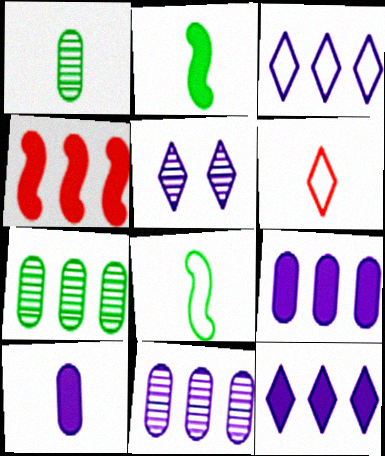[[3, 4, 7]]